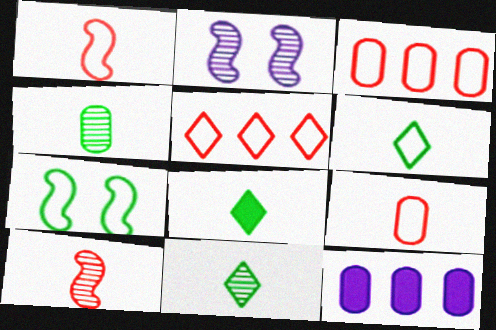[[2, 3, 8], 
[6, 8, 11]]